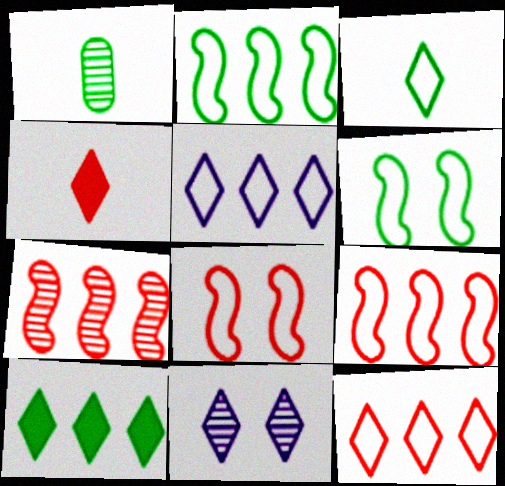[[1, 6, 10], 
[1, 7, 11]]